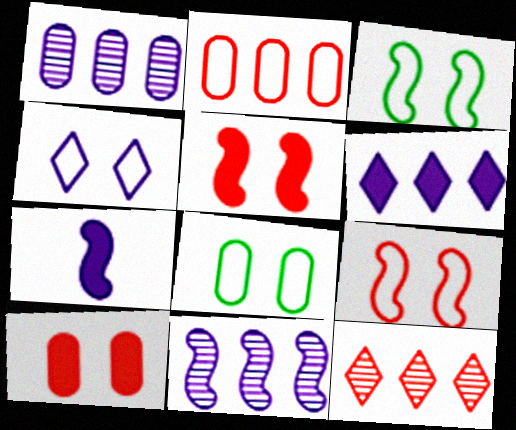[[1, 4, 7], 
[4, 8, 9], 
[7, 8, 12]]